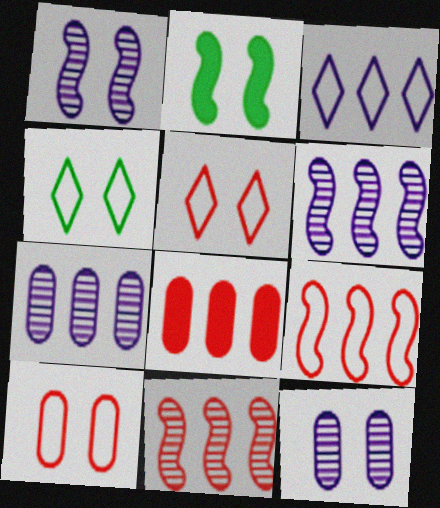[[2, 5, 12]]